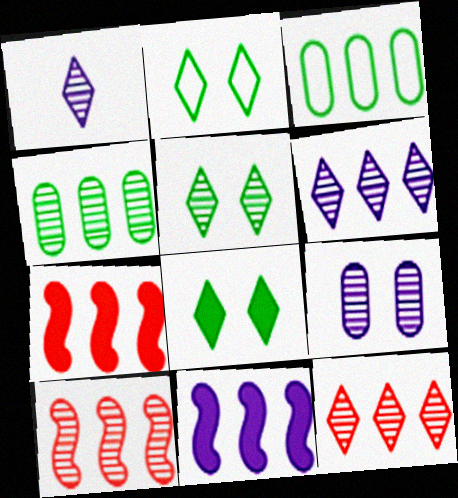[[1, 5, 12], 
[2, 5, 8], 
[3, 6, 7], 
[3, 11, 12], 
[4, 6, 10]]